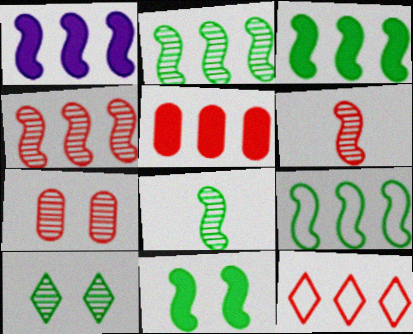[[1, 4, 9], 
[2, 3, 9], 
[4, 5, 12], 
[8, 9, 11]]